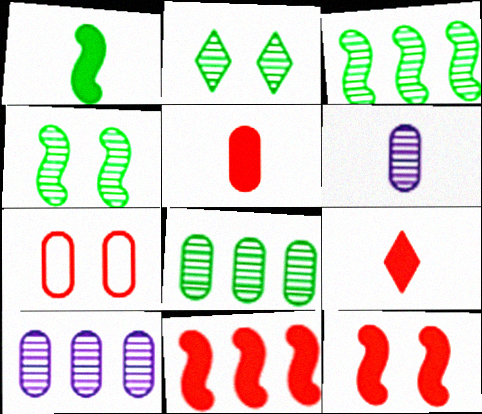[]